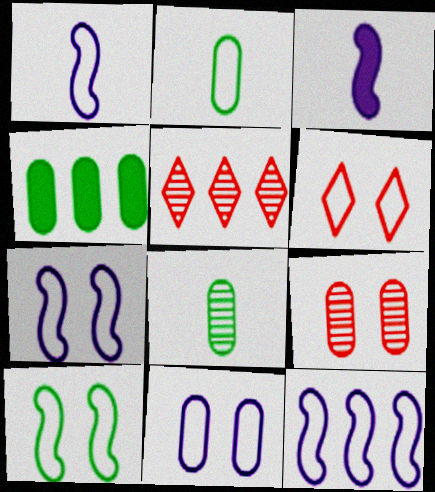[[1, 7, 12], 
[2, 6, 12], 
[4, 5, 12], 
[6, 10, 11]]